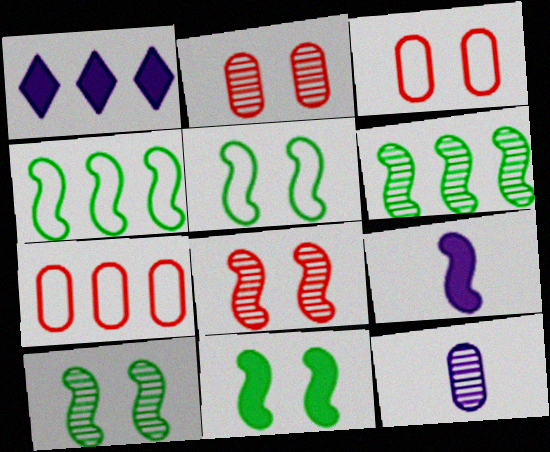[[1, 6, 7], 
[4, 8, 9], 
[5, 10, 11]]